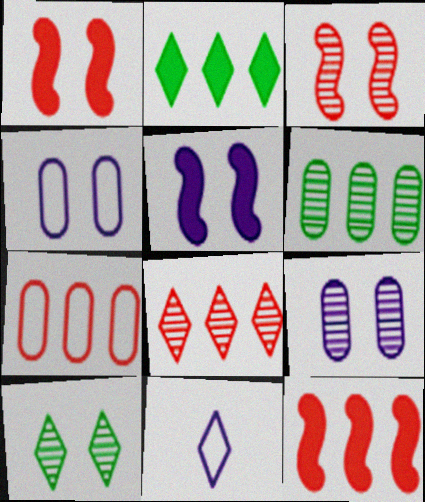[[1, 4, 10], 
[1, 6, 11], 
[3, 9, 10], 
[7, 8, 12]]